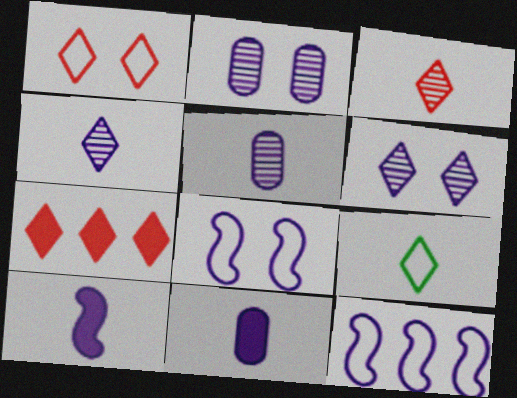[[1, 3, 7], 
[6, 7, 9], 
[6, 11, 12]]